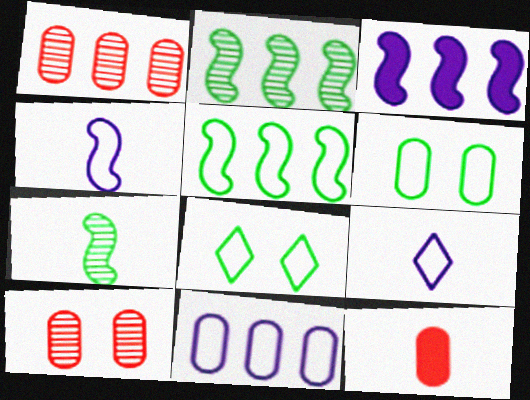[[7, 9, 12]]